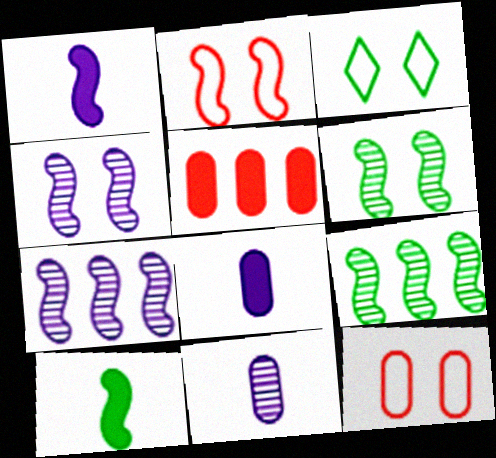[[1, 2, 9], 
[2, 7, 10]]